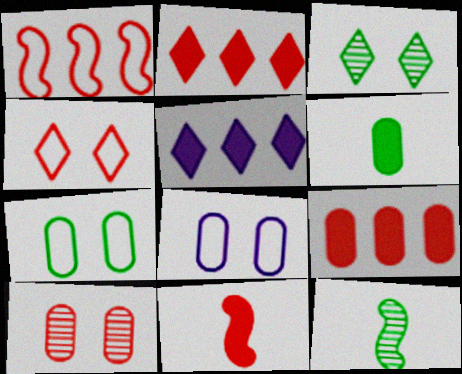[[2, 8, 12]]